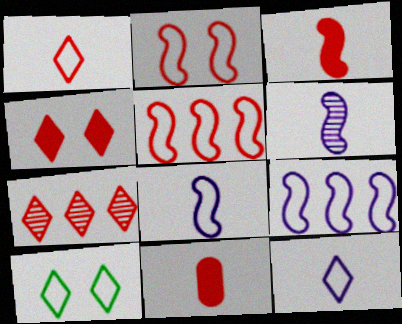[[1, 4, 7], 
[2, 7, 11]]